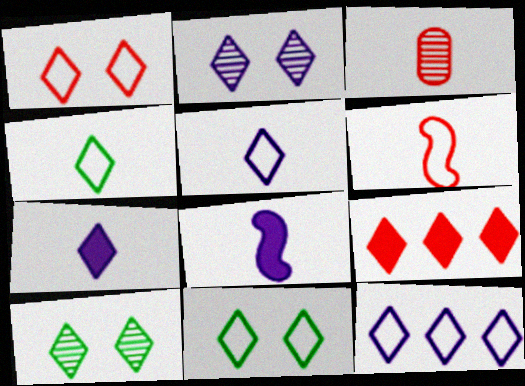[[1, 4, 12], 
[2, 4, 9], 
[2, 7, 12], 
[3, 4, 8], 
[5, 9, 10]]